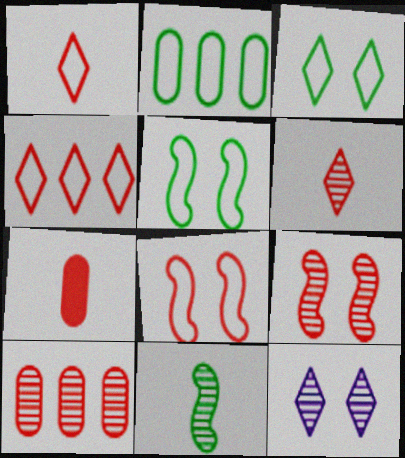[[4, 7, 9], 
[6, 9, 10], 
[10, 11, 12]]